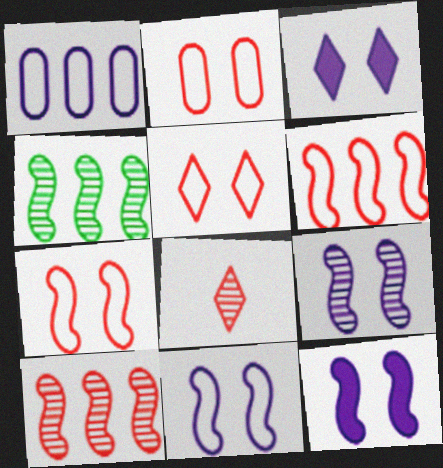[[2, 5, 7], 
[9, 11, 12]]